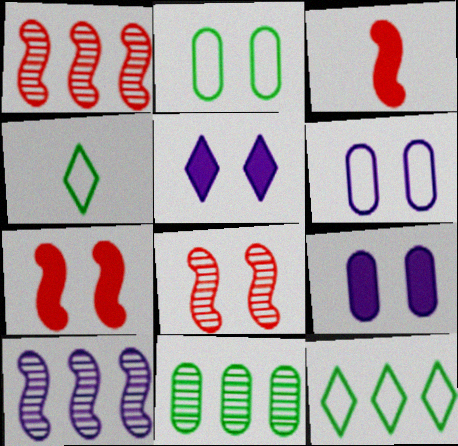[[1, 4, 9], 
[2, 5, 8]]